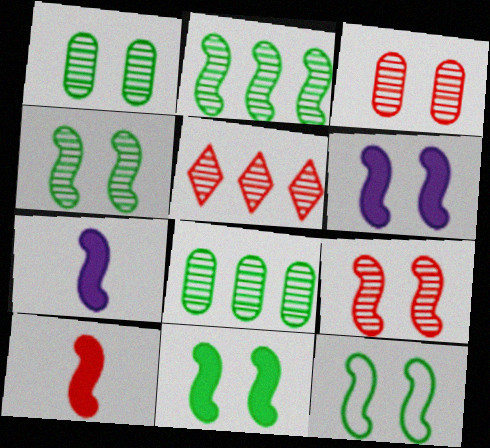[[4, 11, 12], 
[6, 9, 12]]